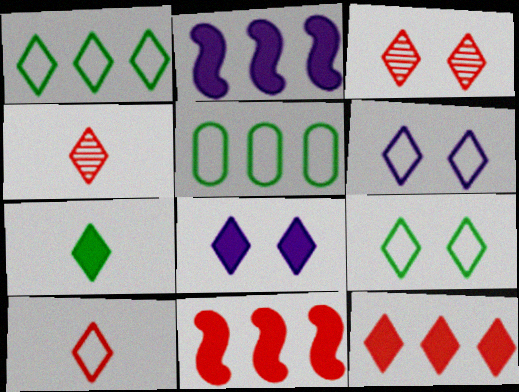[[1, 4, 8], 
[1, 6, 10], 
[3, 8, 9], 
[3, 10, 12], 
[7, 8, 12]]